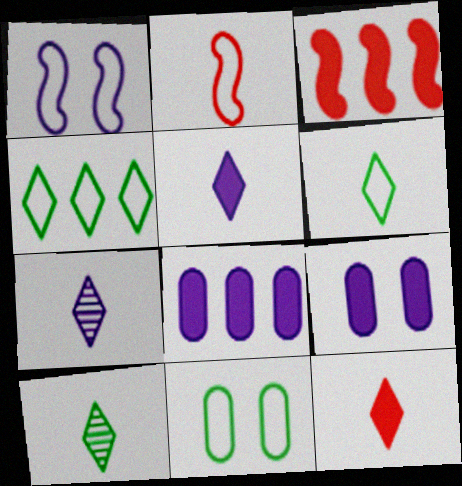[[1, 7, 8], 
[3, 7, 11], 
[6, 7, 12]]